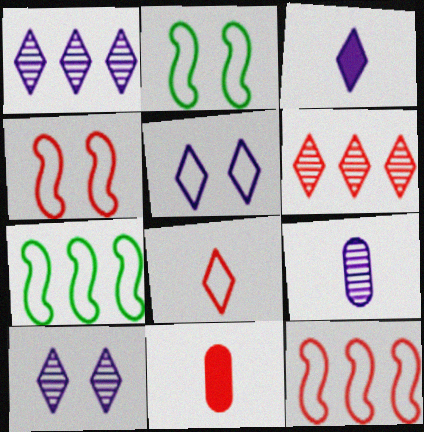[[1, 2, 11], 
[1, 3, 5], 
[4, 6, 11], 
[7, 10, 11]]